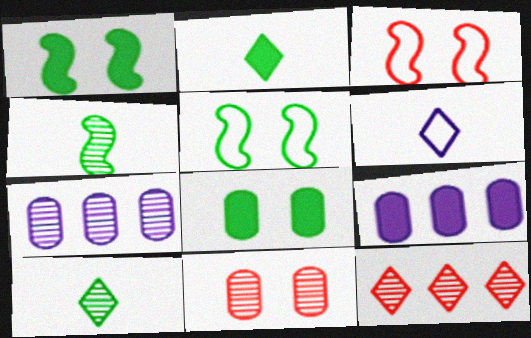[[2, 3, 7], 
[3, 9, 10]]